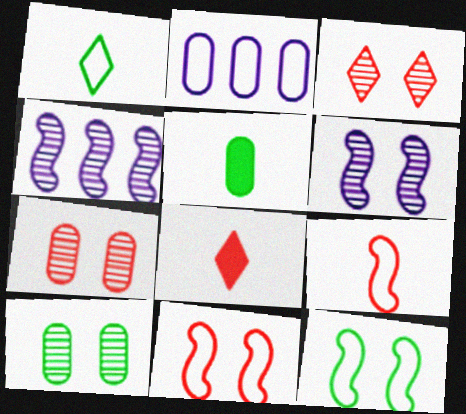[[1, 2, 11], 
[2, 5, 7], 
[3, 6, 10]]